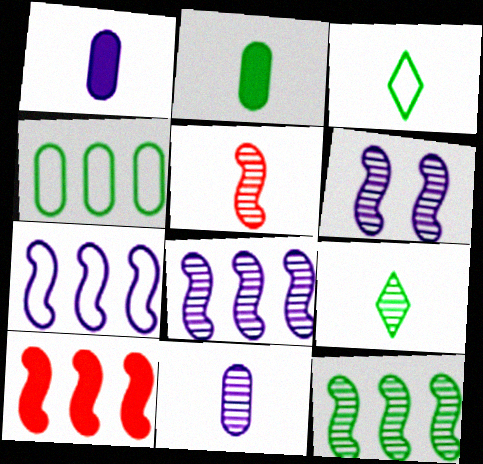[[1, 3, 5], 
[5, 6, 12], 
[5, 9, 11], 
[7, 10, 12]]